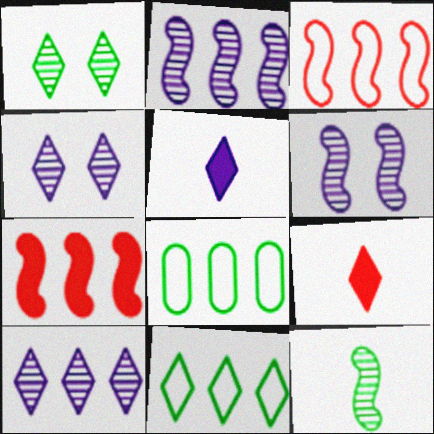[[4, 9, 11], 
[6, 8, 9], 
[7, 8, 10]]